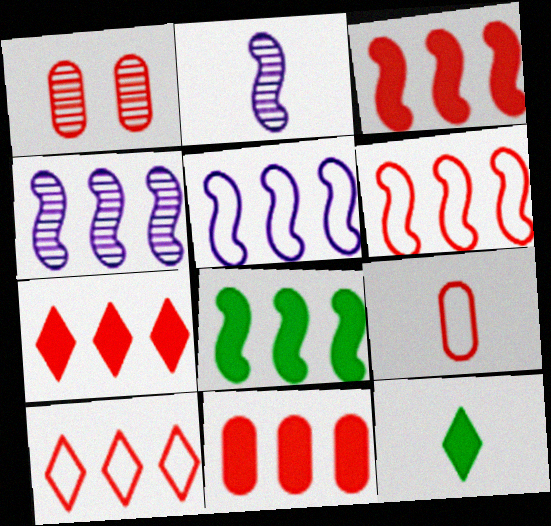[[1, 5, 12], 
[1, 9, 11], 
[2, 9, 12], 
[3, 7, 11], 
[4, 6, 8]]